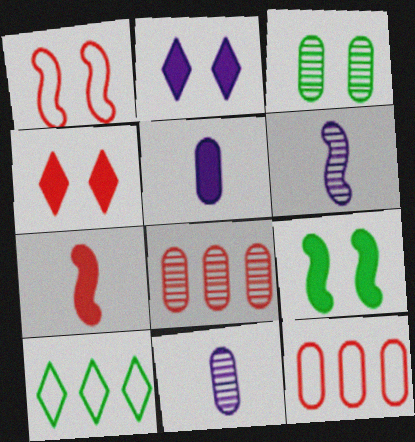[[1, 2, 3], 
[3, 5, 12], 
[3, 8, 11]]